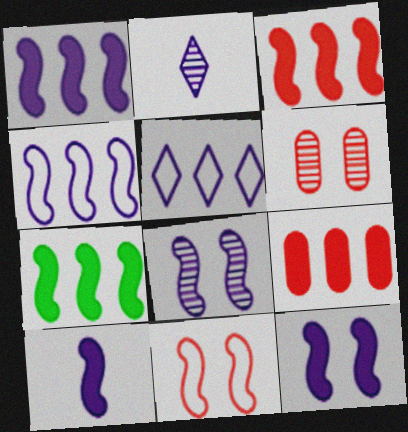[[1, 3, 7], 
[1, 10, 12], 
[4, 8, 10]]